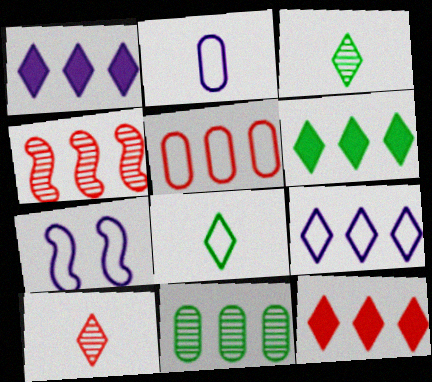[[1, 6, 12], 
[2, 7, 9], 
[4, 5, 12], 
[5, 7, 8]]